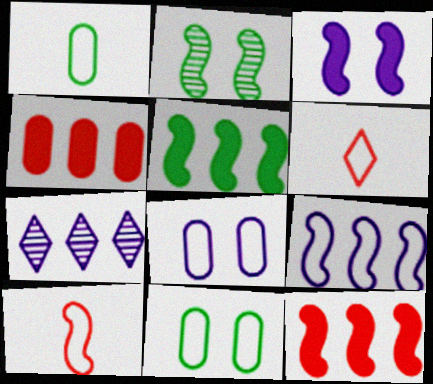[[6, 9, 11]]